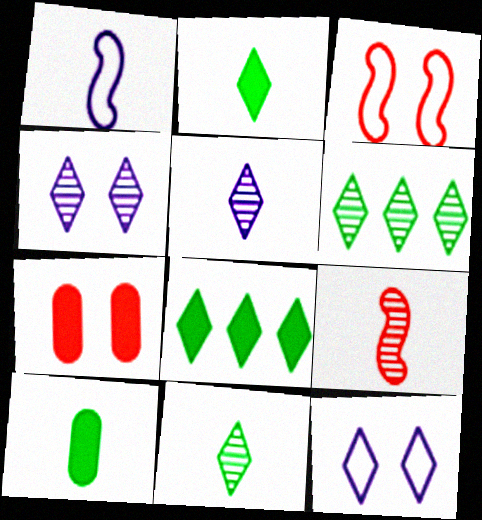[[1, 6, 7]]